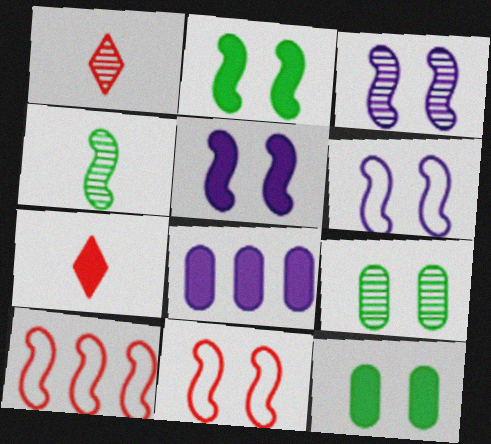[[2, 3, 11], 
[2, 7, 8], 
[3, 5, 6], 
[4, 5, 10]]